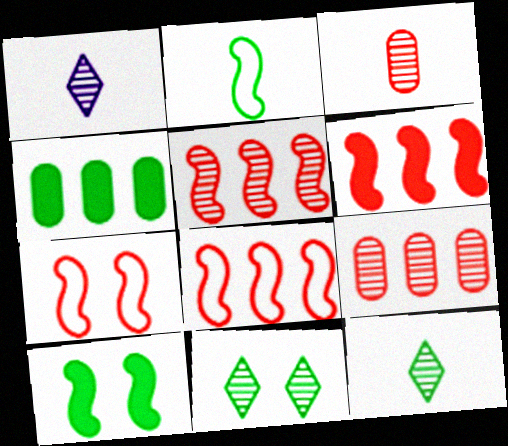[[1, 4, 7], 
[2, 4, 11], 
[5, 6, 8]]